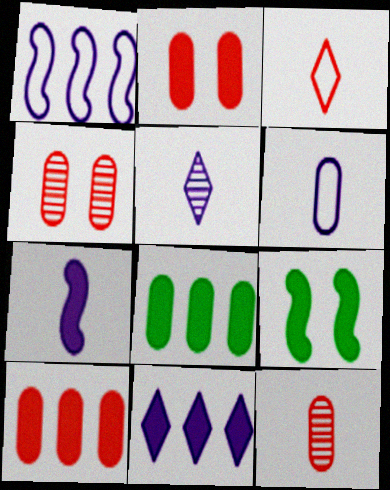[[4, 6, 8], 
[5, 6, 7]]